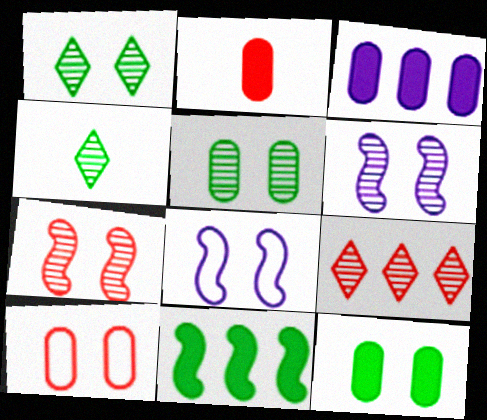[[2, 3, 12]]